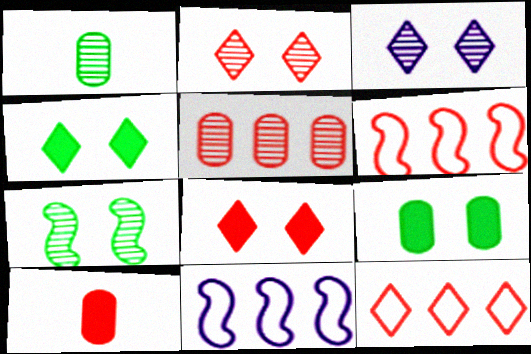[[1, 8, 11], 
[2, 6, 10]]